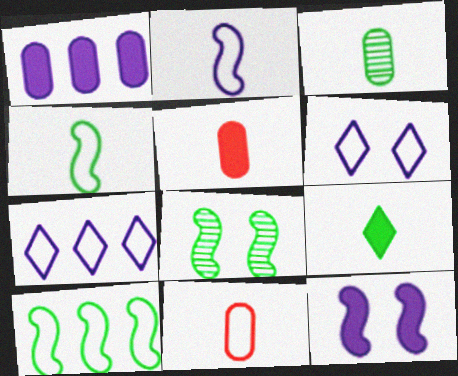[[3, 4, 9], 
[5, 7, 8], 
[6, 10, 11]]